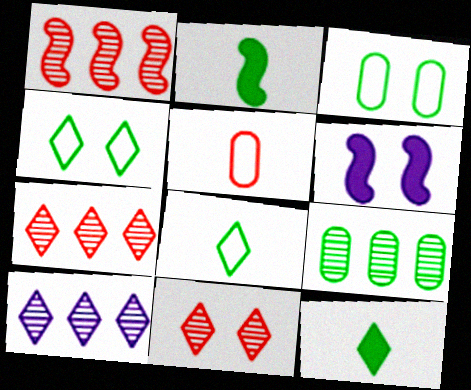[[1, 9, 10], 
[2, 4, 9], 
[3, 6, 11]]